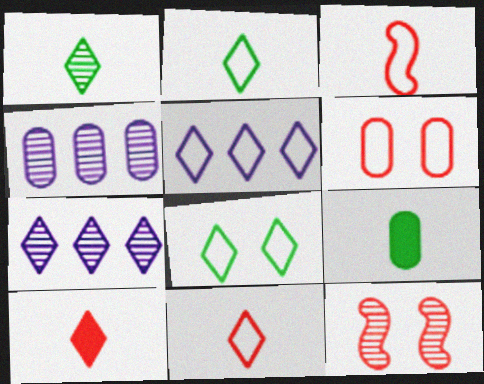[[1, 4, 12], 
[4, 6, 9], 
[5, 8, 11], 
[5, 9, 12], 
[7, 8, 10]]